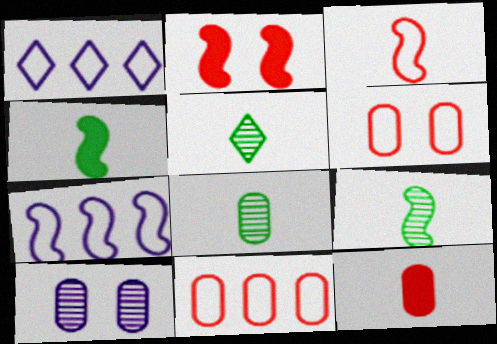[[1, 2, 8], 
[2, 7, 9], 
[5, 8, 9]]